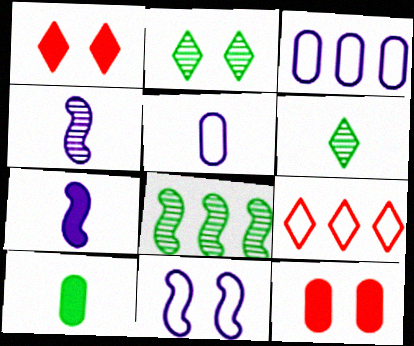[[1, 5, 8], 
[2, 11, 12]]